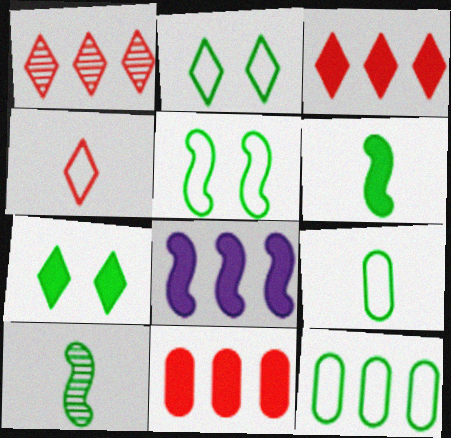[[1, 8, 12], 
[7, 10, 12]]